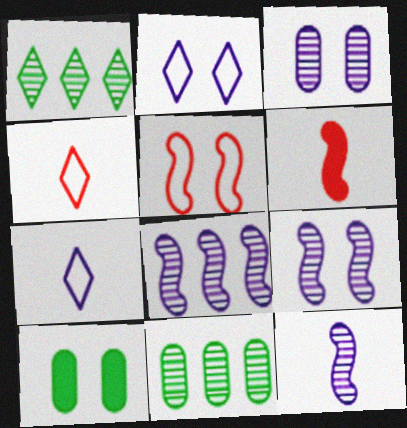[[2, 6, 11], 
[4, 8, 10], 
[8, 9, 12]]